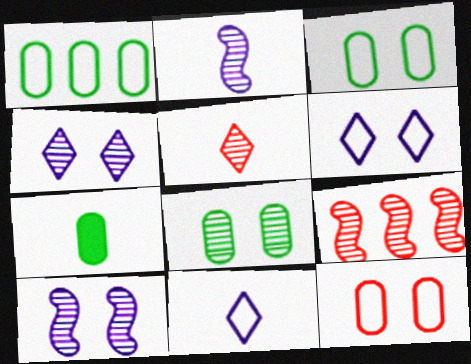[[1, 7, 8], 
[6, 7, 9]]